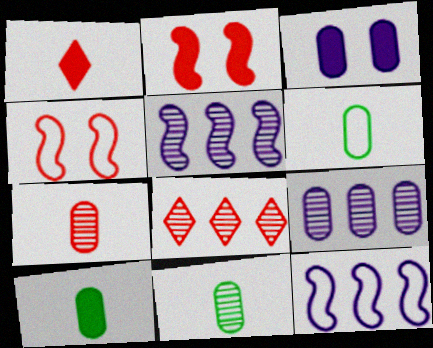[[6, 10, 11]]